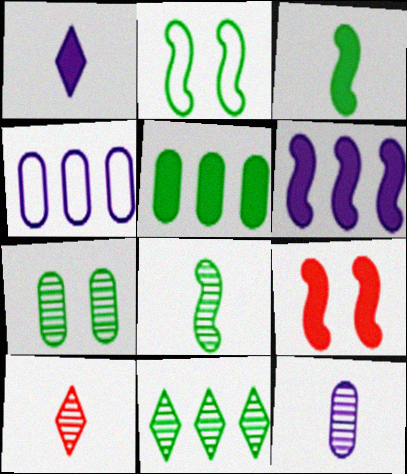[[1, 5, 9], 
[3, 6, 9], 
[7, 8, 11], 
[8, 10, 12]]